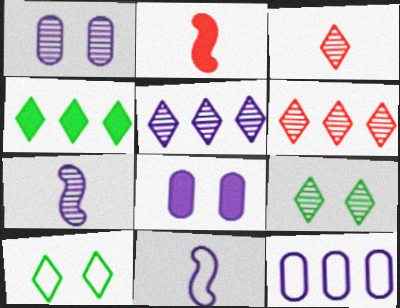[[1, 5, 7], 
[2, 4, 8], 
[2, 9, 12], 
[3, 5, 9], 
[5, 8, 11]]